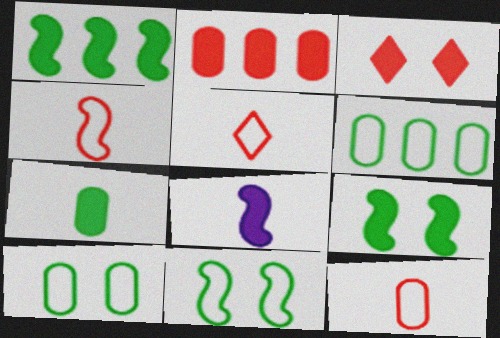[[4, 5, 12]]